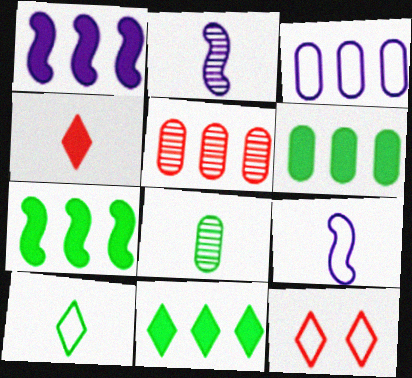[[1, 8, 12], 
[2, 6, 12], 
[3, 5, 6], 
[4, 8, 9], 
[6, 7, 11]]